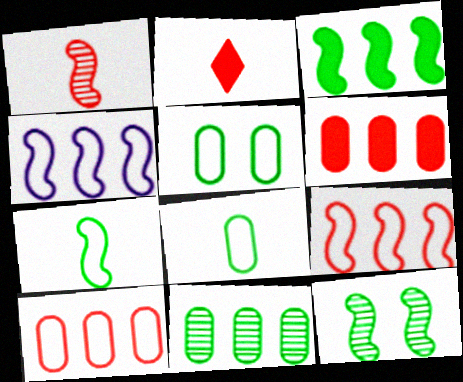[[3, 7, 12]]